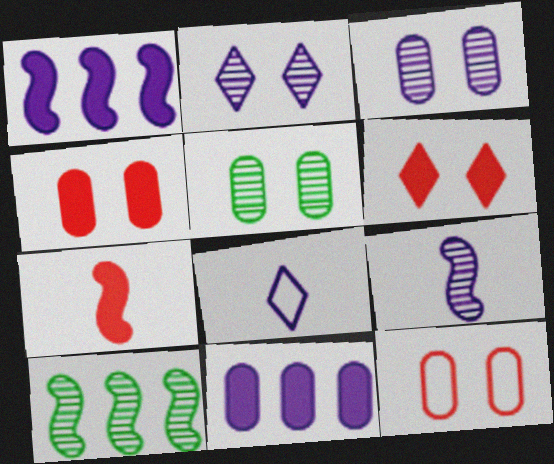[[1, 3, 8], 
[4, 8, 10]]